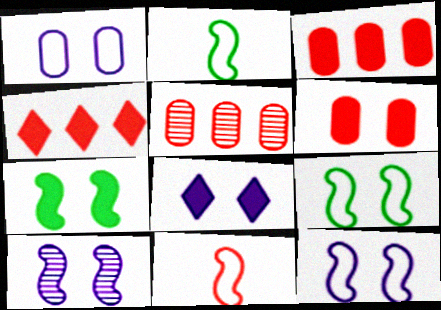[[1, 8, 10], 
[2, 5, 8], 
[6, 7, 8]]